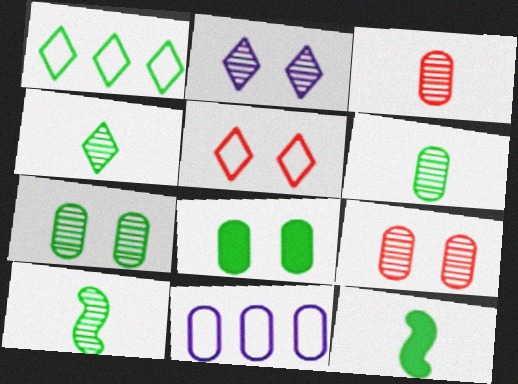[[1, 7, 12], 
[1, 8, 10], 
[3, 8, 11], 
[4, 6, 10]]